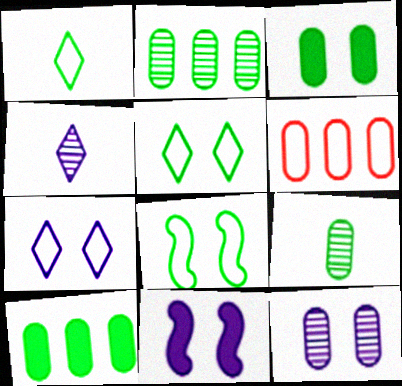[[7, 11, 12]]